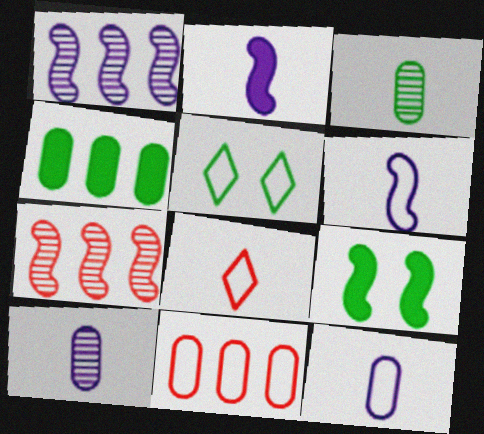[[2, 3, 8], 
[5, 6, 11], 
[6, 7, 9]]